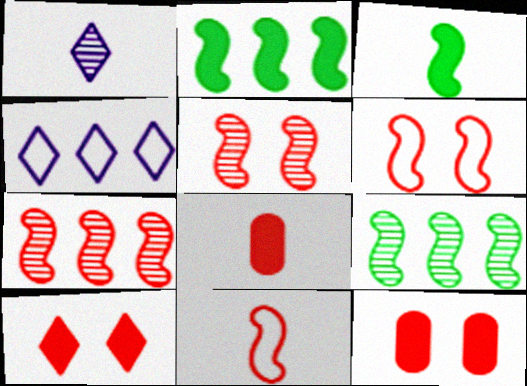[]